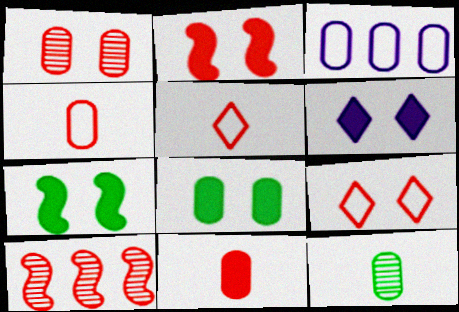[[1, 2, 9], 
[2, 6, 8], 
[9, 10, 11]]